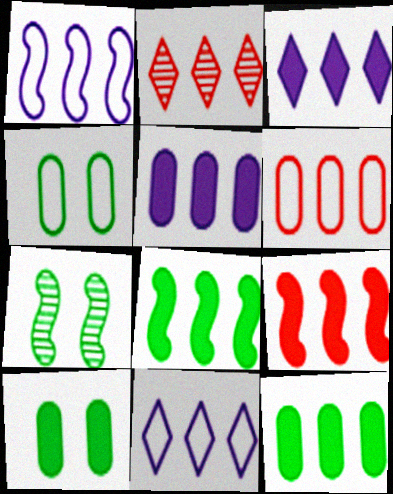[[1, 2, 12], 
[2, 6, 9], 
[3, 9, 12]]